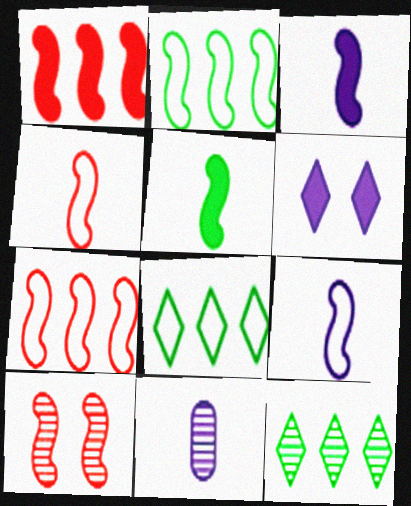[[1, 4, 10], 
[2, 3, 10], 
[10, 11, 12]]